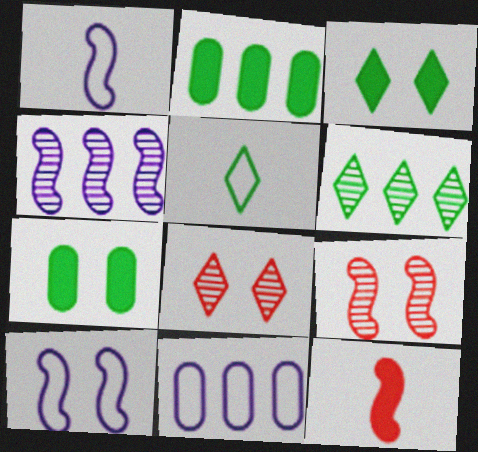[[1, 2, 8], 
[3, 5, 6], 
[7, 8, 10]]